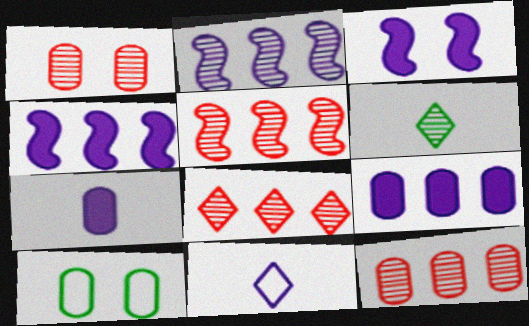[[1, 2, 6], 
[5, 8, 12], 
[7, 10, 12]]